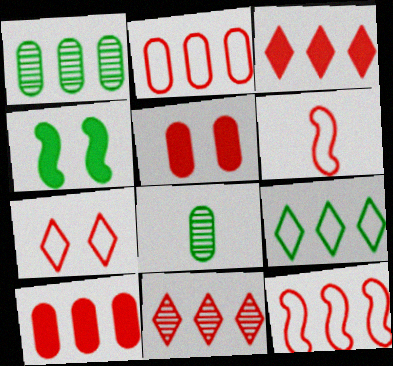[[2, 6, 7], 
[4, 8, 9], 
[5, 6, 11], 
[10, 11, 12]]